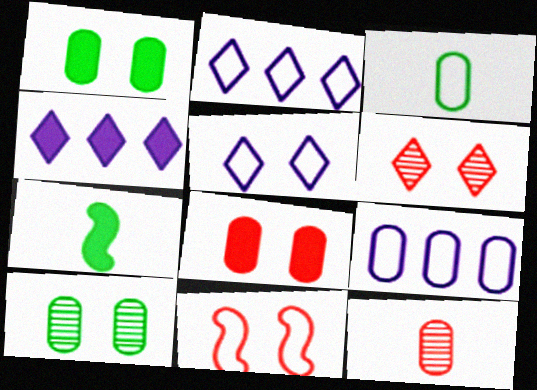[[1, 9, 12], 
[2, 3, 11], 
[4, 7, 8], 
[6, 7, 9], 
[6, 8, 11]]